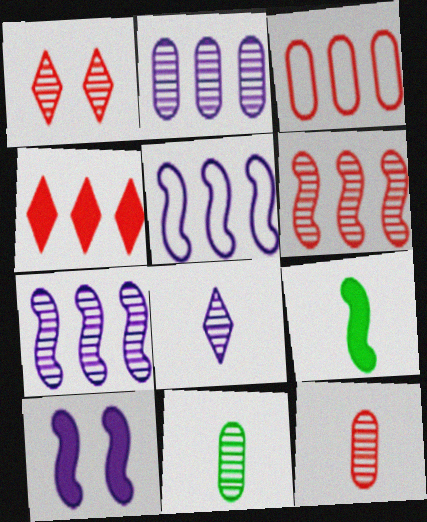[[1, 6, 12], 
[1, 7, 11], 
[3, 4, 6]]